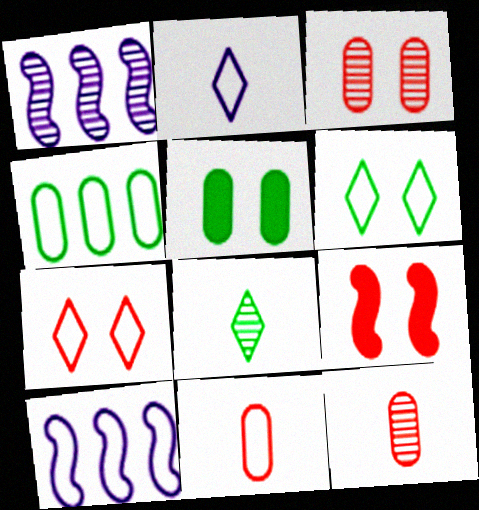[[1, 3, 8], 
[3, 7, 9], 
[6, 10, 11]]